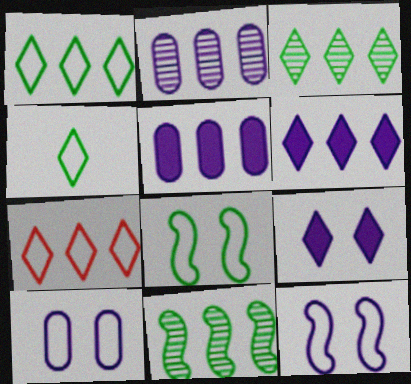[[3, 6, 7], 
[5, 7, 11]]